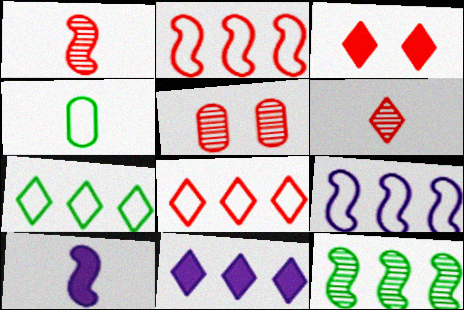[[3, 6, 8], 
[4, 6, 10], 
[5, 7, 10]]